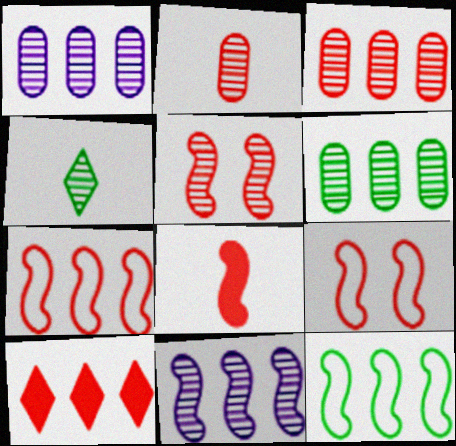[[1, 3, 6], 
[1, 4, 5], 
[1, 10, 12], 
[2, 9, 10], 
[3, 7, 10], 
[5, 7, 8]]